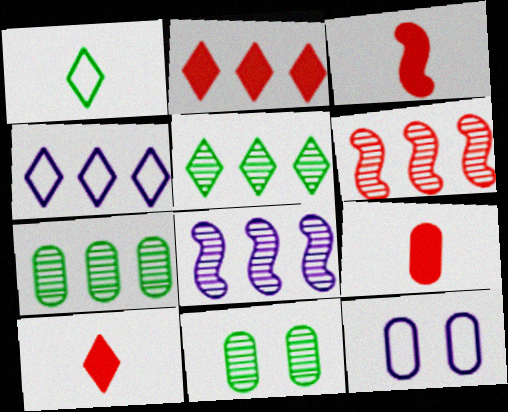[[2, 4, 5], 
[3, 4, 11], 
[3, 5, 12], 
[3, 9, 10], 
[7, 9, 12]]